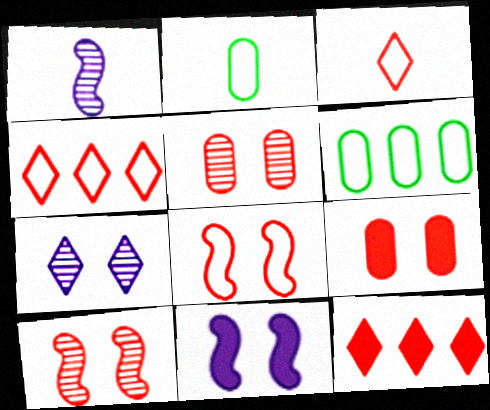[]